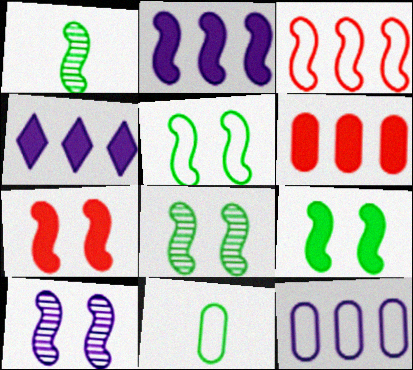[[5, 7, 10], 
[5, 8, 9]]